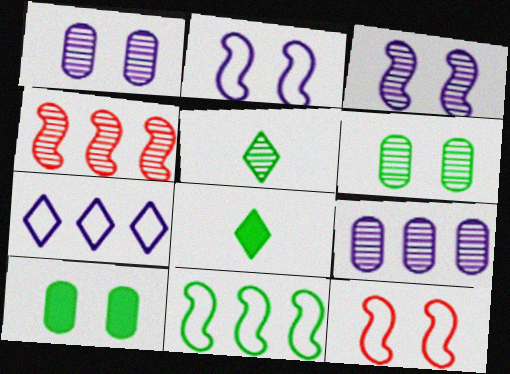[[1, 4, 5], 
[5, 10, 11], 
[6, 8, 11], 
[8, 9, 12]]